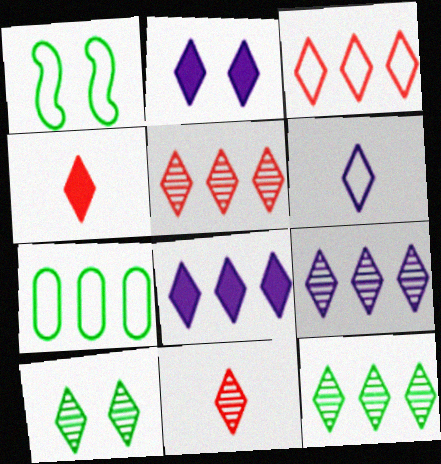[[2, 6, 9], 
[3, 8, 12], 
[5, 9, 12], 
[9, 10, 11]]